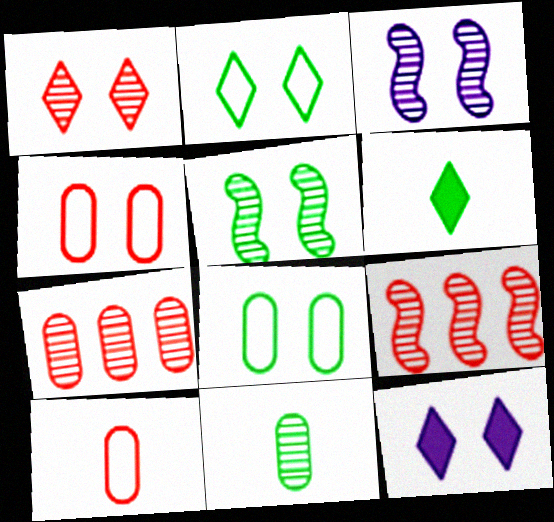[[1, 2, 12], 
[4, 5, 12]]